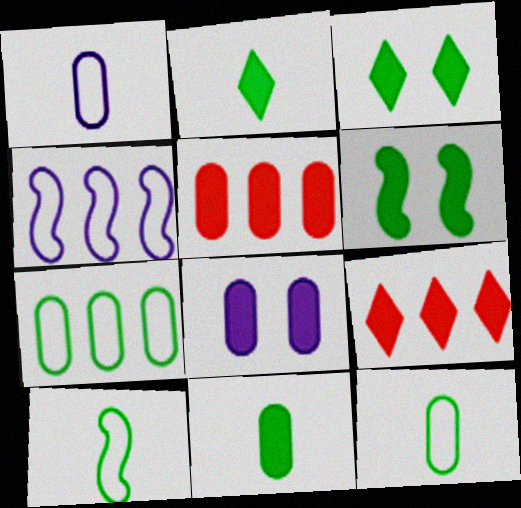[[5, 8, 11]]